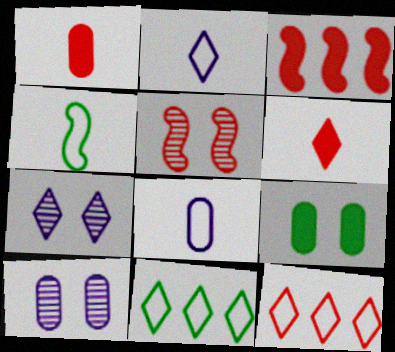[[1, 5, 12], 
[6, 7, 11]]